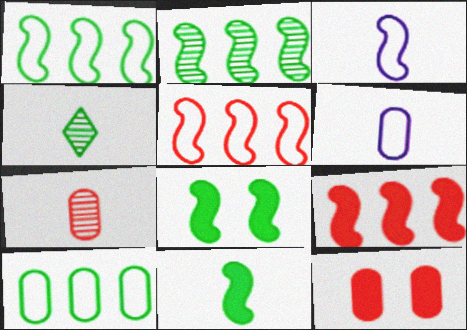[[4, 8, 10]]